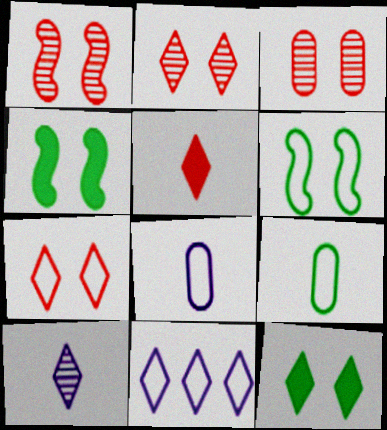[[1, 2, 3]]